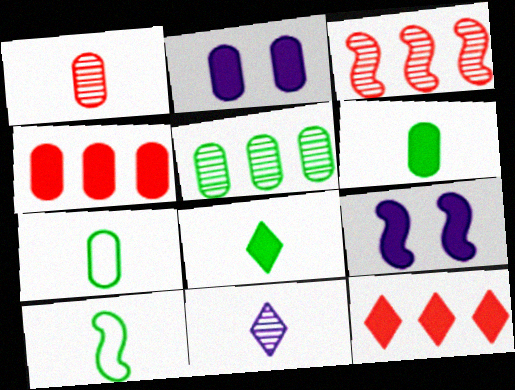[[2, 4, 6], 
[3, 9, 10], 
[4, 8, 9], 
[6, 9, 12]]